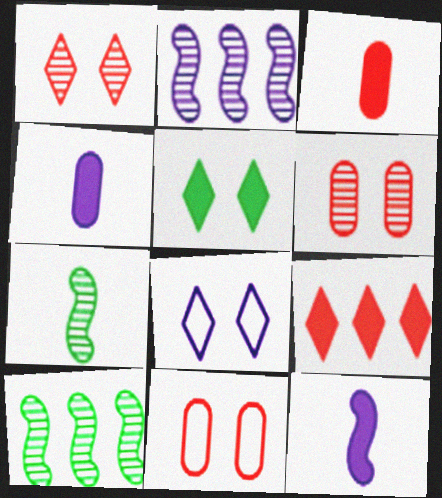[[1, 5, 8], 
[2, 4, 8], 
[3, 8, 10]]